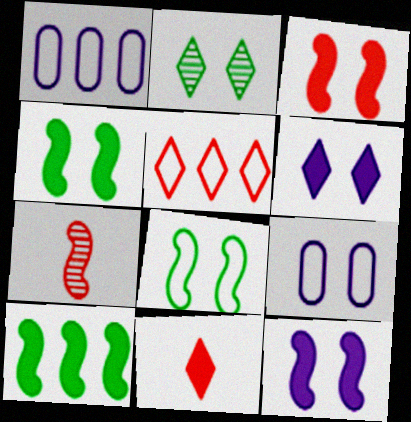[[2, 3, 9], 
[3, 4, 12]]